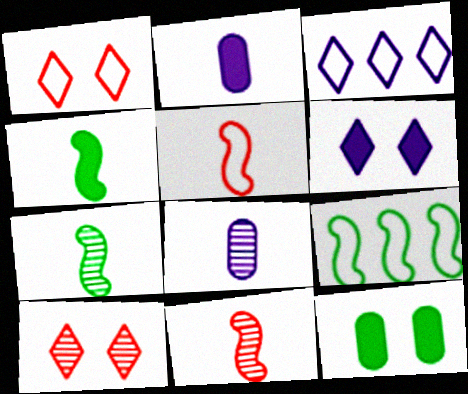[[2, 9, 10], 
[3, 11, 12]]